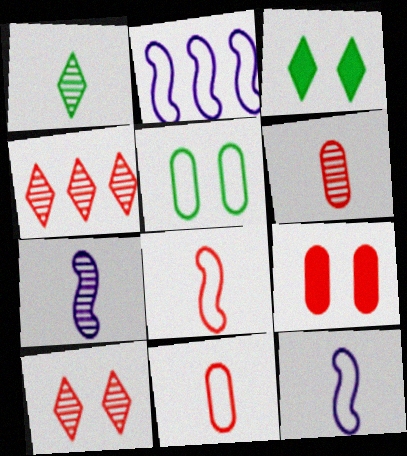[[1, 2, 9], 
[1, 6, 7], 
[2, 3, 6], 
[4, 8, 9]]